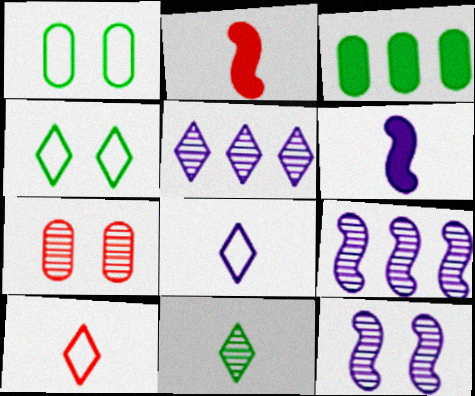[[1, 2, 5], 
[3, 10, 12], 
[7, 9, 11]]